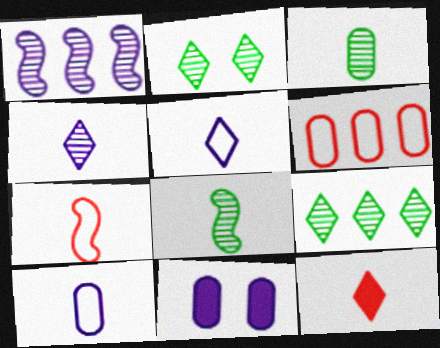[[1, 5, 11], 
[3, 6, 11], 
[7, 9, 11], 
[8, 10, 12]]